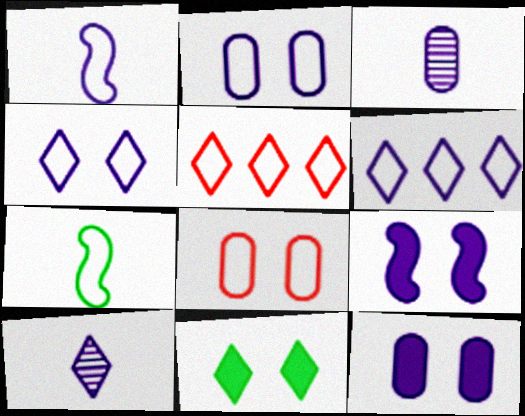[[1, 2, 6], 
[2, 5, 7], 
[3, 6, 9], 
[5, 10, 11], 
[6, 7, 8]]